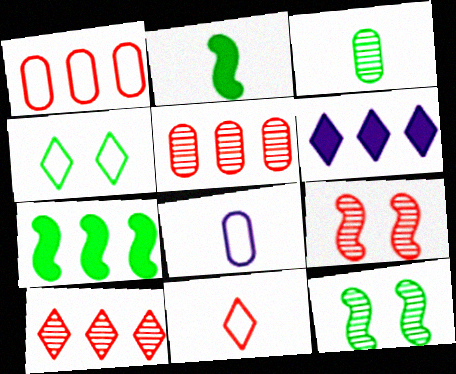[[3, 4, 7]]